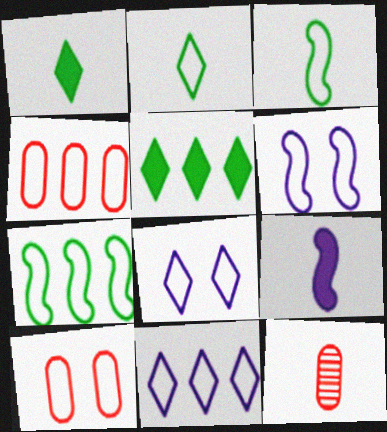[[2, 4, 6], 
[2, 9, 12], 
[3, 4, 8], 
[3, 10, 11], 
[4, 7, 11], 
[5, 6, 12]]